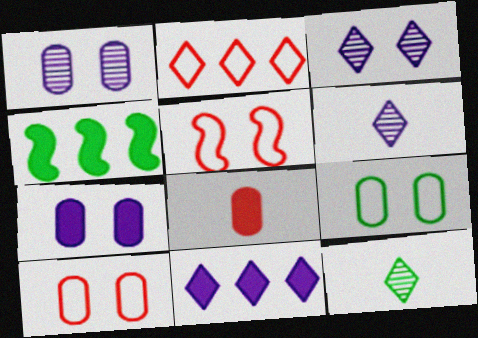[[4, 6, 10], 
[4, 9, 12]]